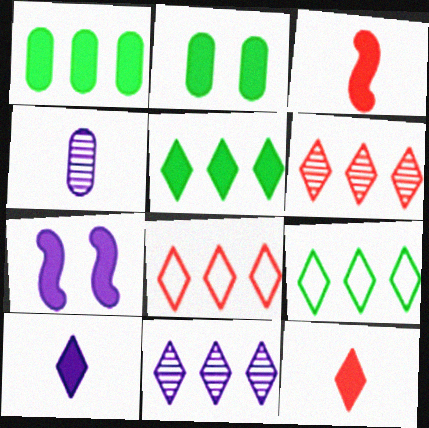[[1, 7, 12], 
[5, 8, 11]]